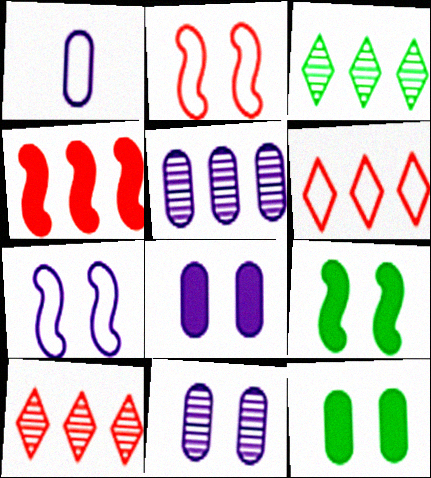[[1, 5, 8], 
[1, 9, 10]]